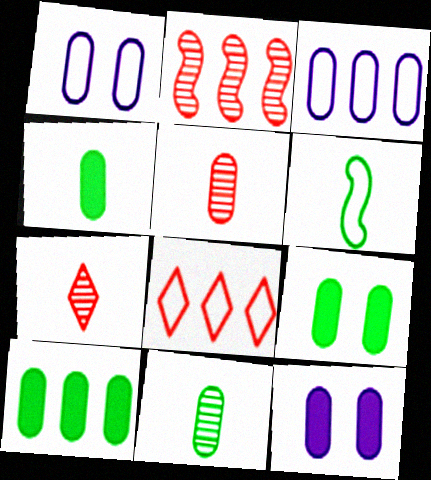[[1, 5, 10], 
[1, 6, 8], 
[3, 5, 9], 
[4, 9, 10]]